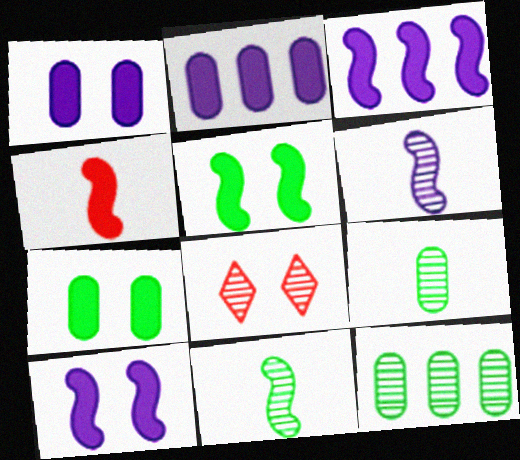[[3, 4, 5], 
[6, 8, 12]]